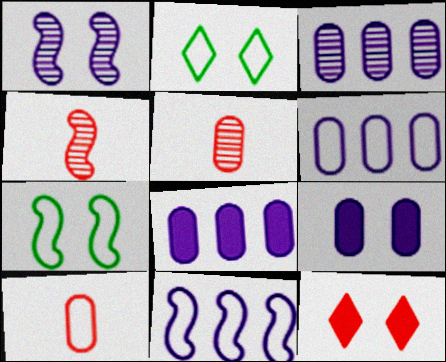[[2, 4, 8], 
[2, 10, 11], 
[3, 6, 8]]